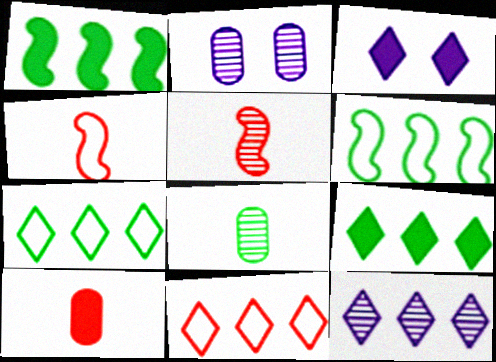[[1, 3, 10], 
[2, 4, 9], 
[9, 11, 12]]